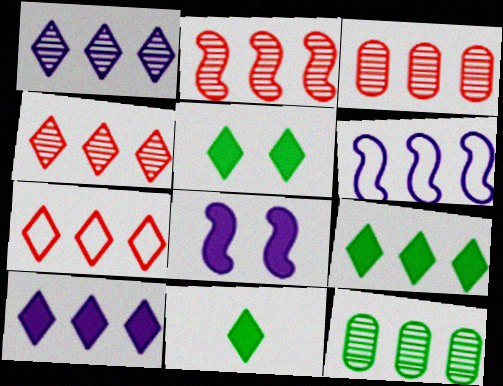[[1, 2, 12], 
[1, 7, 9], 
[2, 3, 4], 
[3, 6, 9], 
[5, 9, 11]]